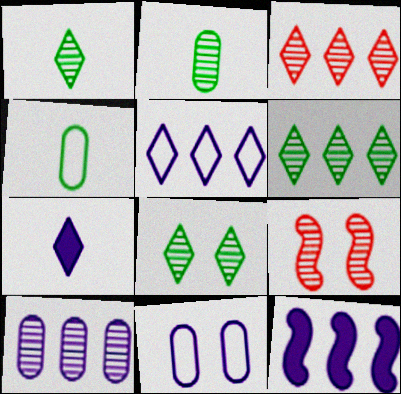[[1, 6, 8], 
[1, 9, 10], 
[5, 10, 12]]